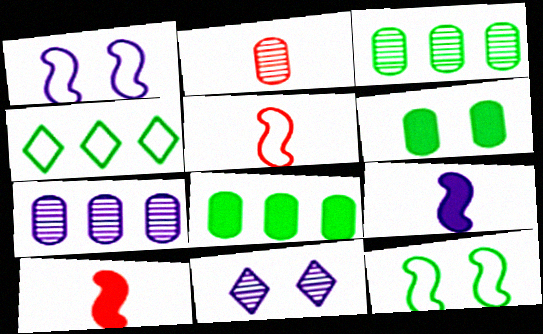[[5, 8, 11]]